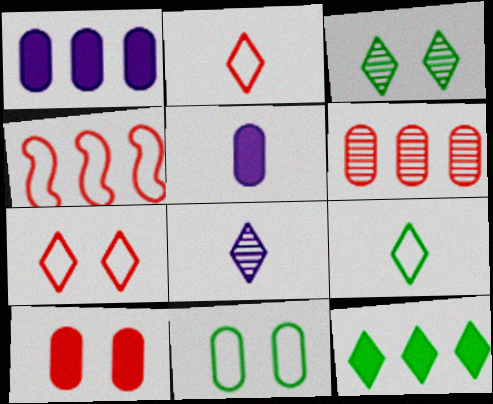[[3, 4, 5], 
[3, 9, 12], 
[5, 6, 11], 
[7, 8, 12]]